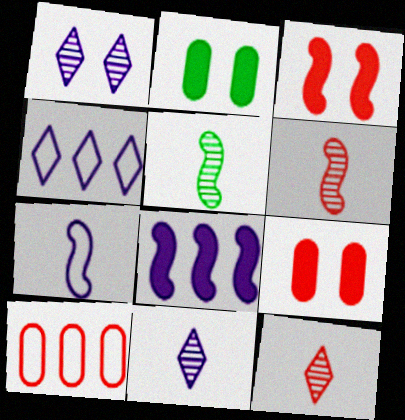[[2, 4, 6], 
[3, 10, 12], 
[4, 5, 9]]